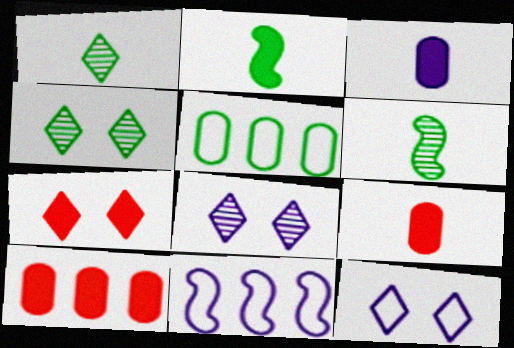[[2, 4, 5], 
[3, 8, 11], 
[4, 7, 12], 
[4, 9, 11], 
[6, 10, 12]]